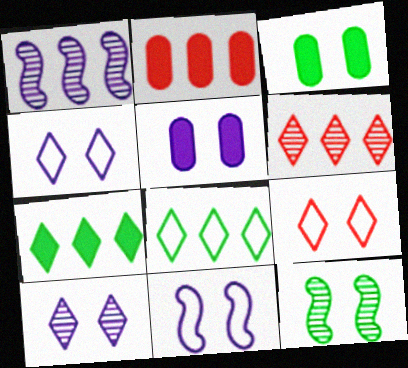[[1, 2, 8], 
[5, 9, 12], 
[5, 10, 11]]